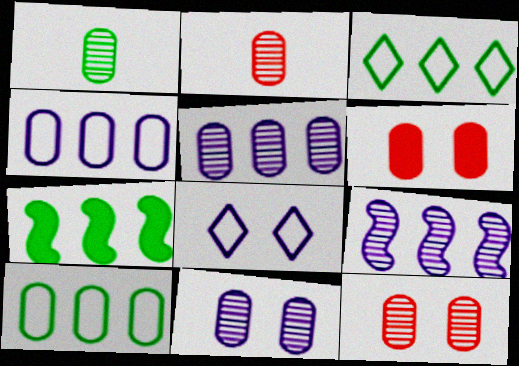[[1, 4, 6], 
[1, 5, 12], 
[2, 7, 8]]